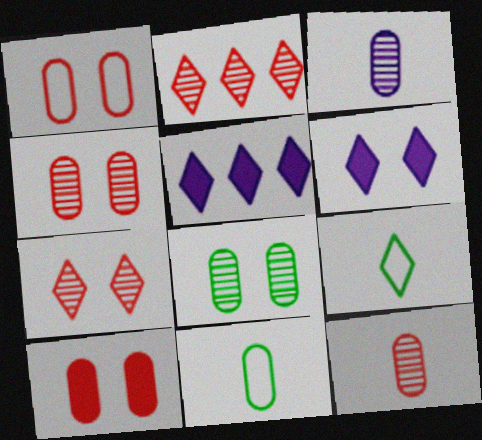[[1, 4, 10], 
[2, 6, 9], 
[5, 7, 9]]